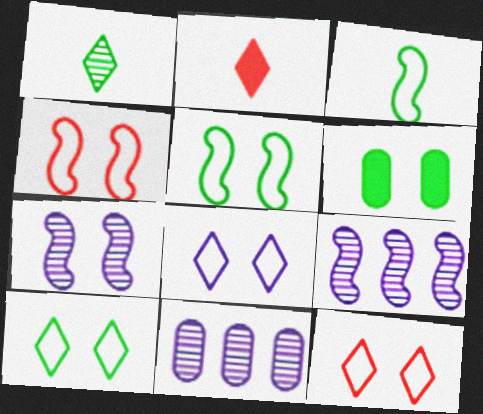[[2, 5, 11], 
[6, 7, 12], 
[8, 10, 12]]